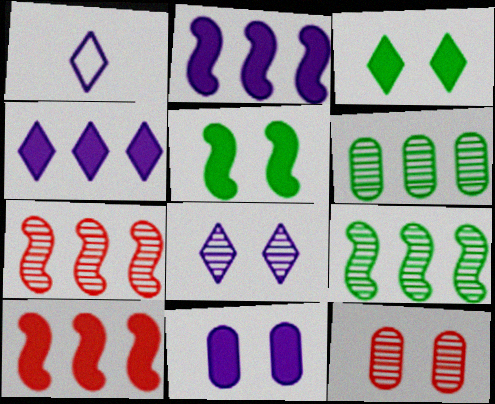[[1, 4, 8]]